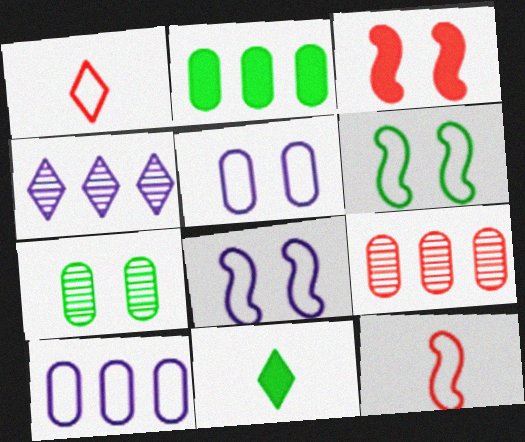[[1, 3, 9], 
[1, 6, 10], 
[2, 9, 10], 
[8, 9, 11]]